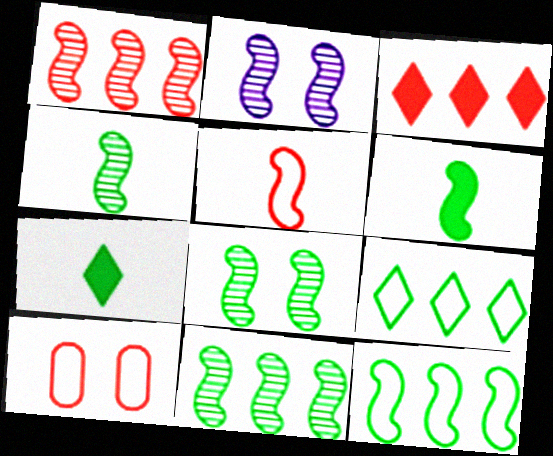[[1, 2, 4], 
[4, 8, 11], 
[6, 8, 12]]